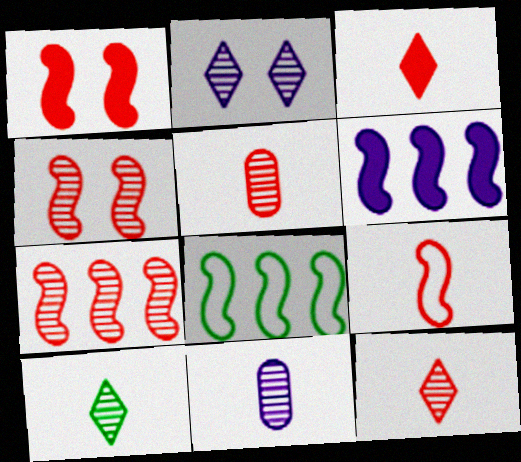[[1, 7, 9], 
[3, 5, 9], 
[6, 7, 8]]